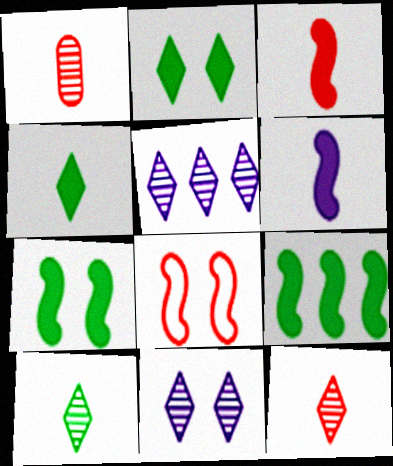[]